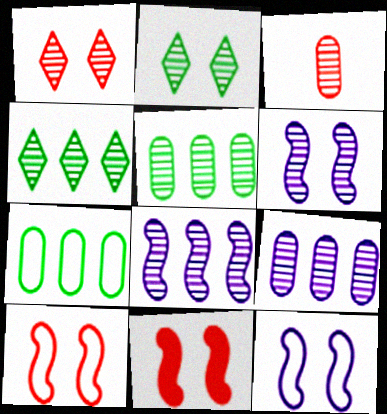[[2, 3, 8], 
[3, 4, 6]]